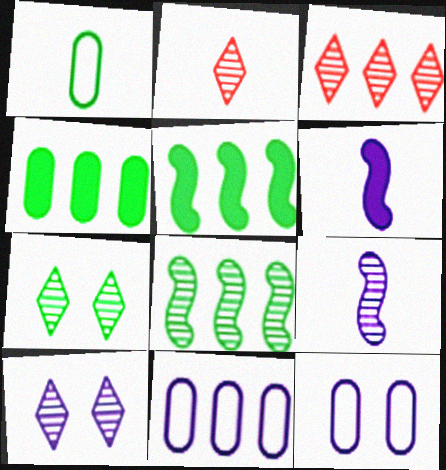[[1, 2, 6], 
[1, 5, 7], 
[2, 5, 12], 
[3, 5, 11], 
[6, 10, 11]]